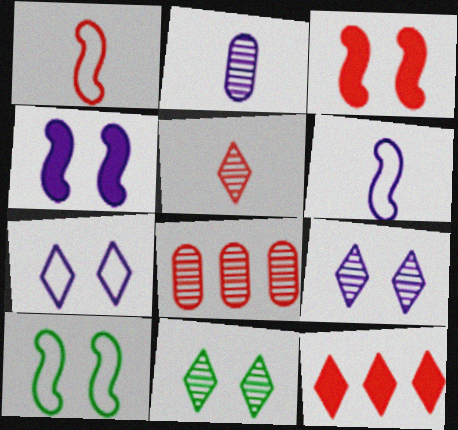[[2, 10, 12]]